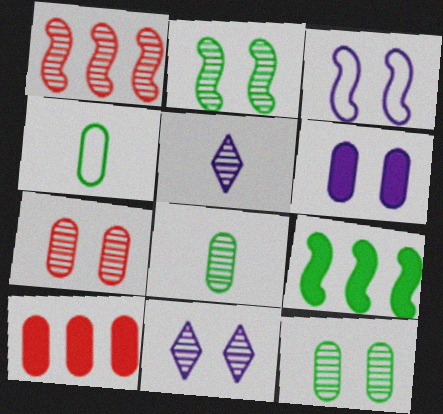[[1, 5, 12], 
[1, 8, 11], 
[2, 7, 11], 
[3, 6, 11]]